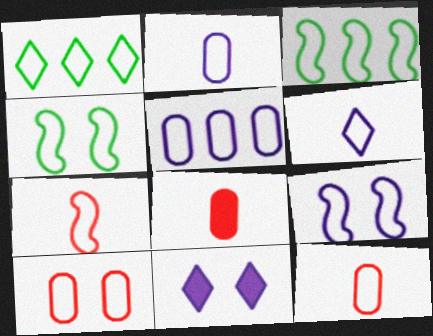[[1, 9, 12], 
[3, 6, 10], 
[3, 7, 9], 
[5, 6, 9]]